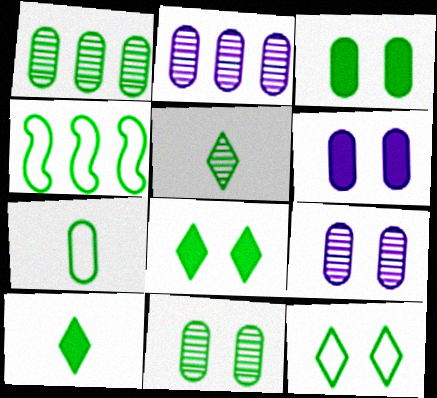[[1, 3, 7], 
[3, 4, 5], 
[4, 7, 12], 
[4, 10, 11]]